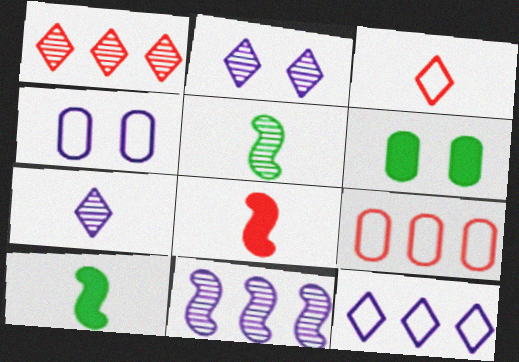[[1, 4, 10], 
[2, 9, 10], 
[3, 6, 11]]